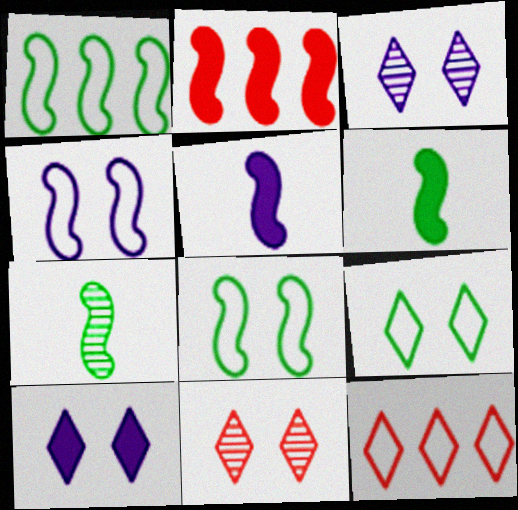[[2, 4, 7], 
[9, 10, 11]]